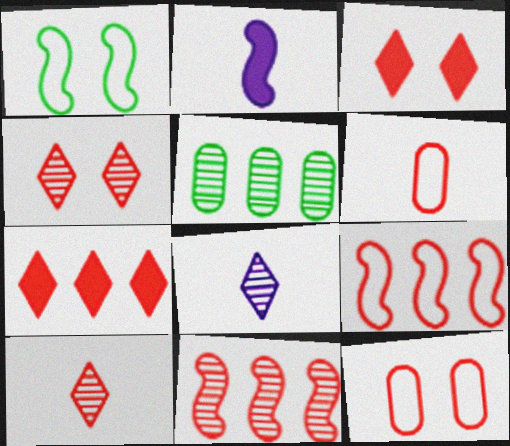[[1, 2, 11], 
[3, 6, 11]]